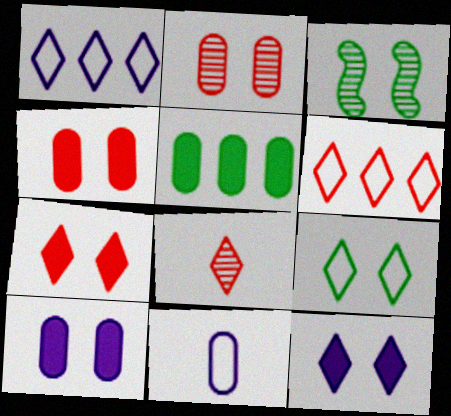[[2, 5, 11], 
[6, 7, 8]]